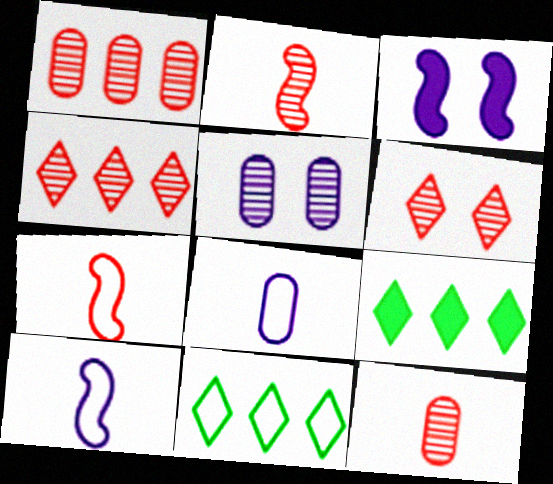[[1, 2, 6], 
[3, 11, 12], 
[5, 7, 9]]